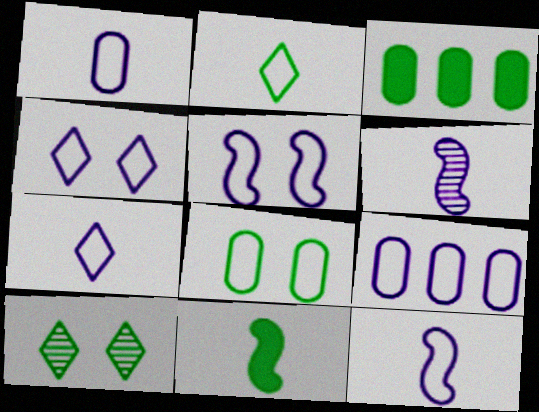[[1, 7, 12], 
[4, 9, 12], 
[5, 7, 9]]